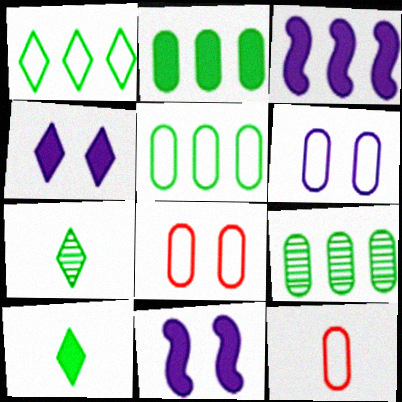[[2, 5, 9], 
[3, 7, 8], 
[5, 6, 12]]